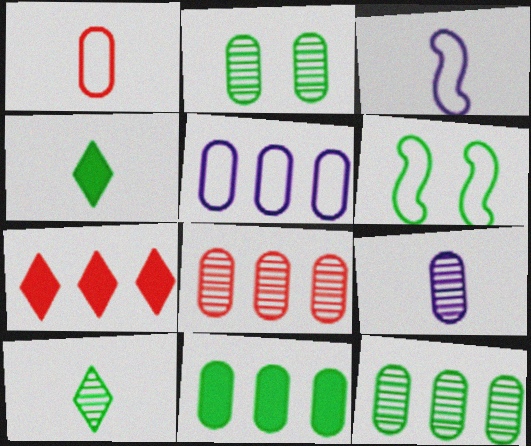[[2, 3, 7], 
[2, 8, 9], 
[4, 6, 12], 
[5, 8, 11], 
[6, 7, 9], 
[6, 10, 11]]